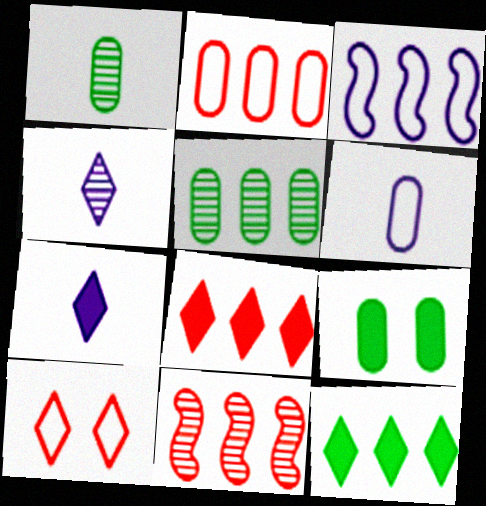[[2, 8, 11], 
[3, 5, 8], 
[4, 10, 12]]